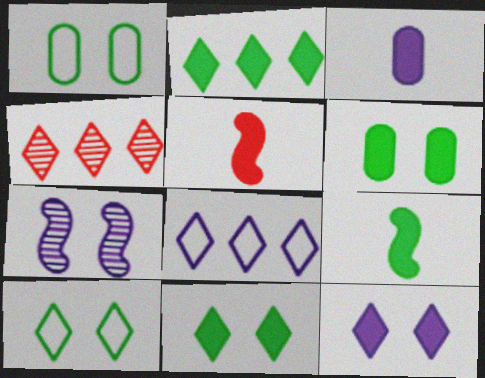[[2, 4, 8], 
[2, 6, 9], 
[3, 7, 8]]